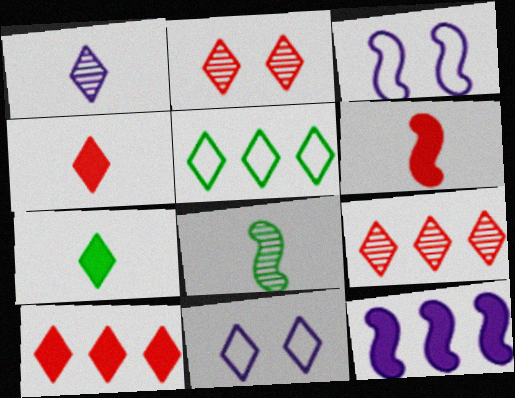[[7, 9, 11]]